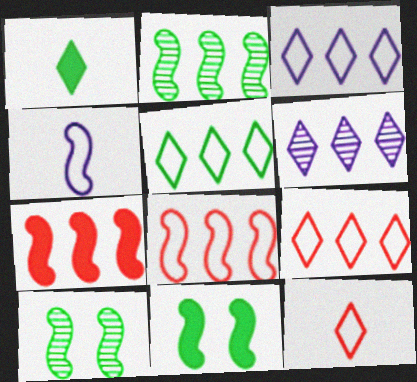[[3, 5, 9], 
[4, 7, 10]]